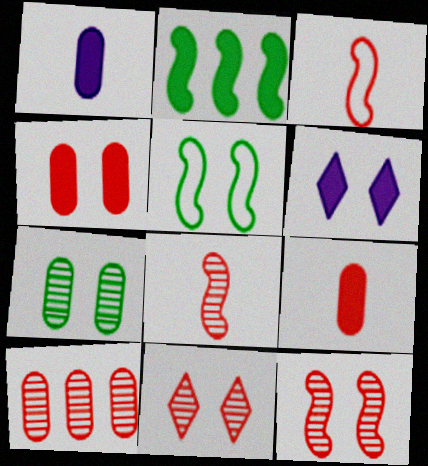[[2, 6, 9], 
[8, 10, 11]]